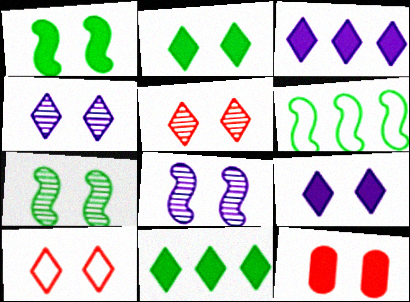[[1, 9, 12], 
[2, 4, 10]]